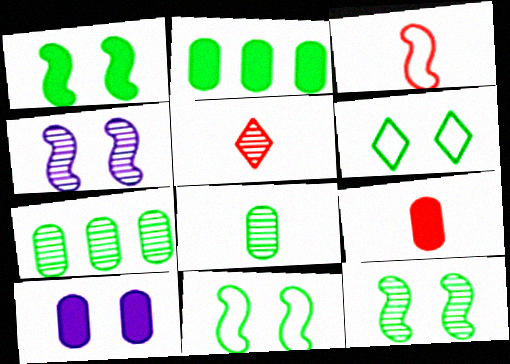[[1, 11, 12], 
[2, 9, 10], 
[3, 5, 9], 
[4, 5, 7]]